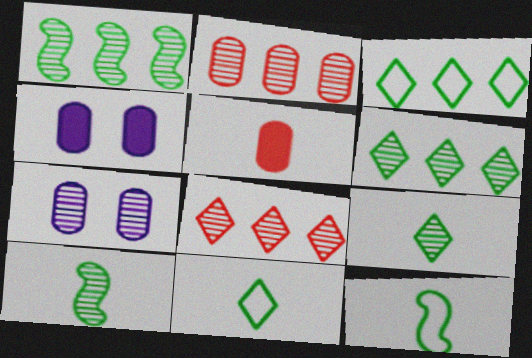[[4, 8, 12], 
[7, 8, 10]]